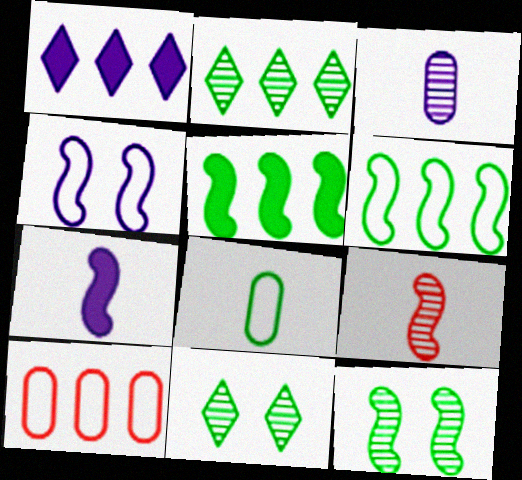[[1, 3, 4], 
[4, 5, 9], 
[5, 8, 11], 
[7, 10, 11]]